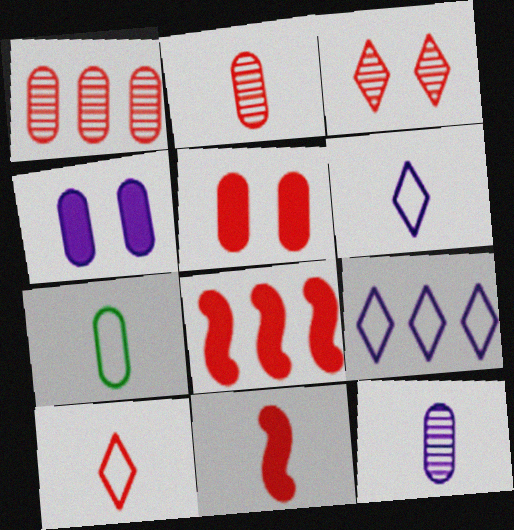[[1, 4, 7], 
[2, 10, 11]]